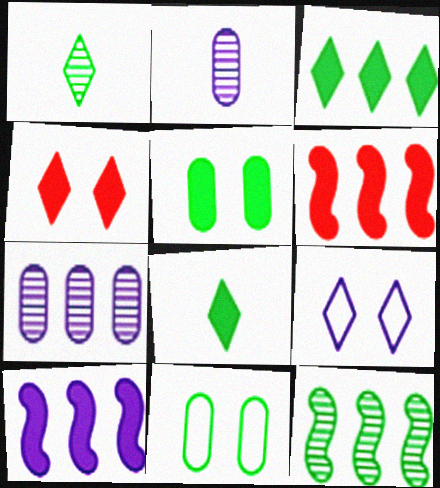[[2, 9, 10], 
[8, 11, 12]]